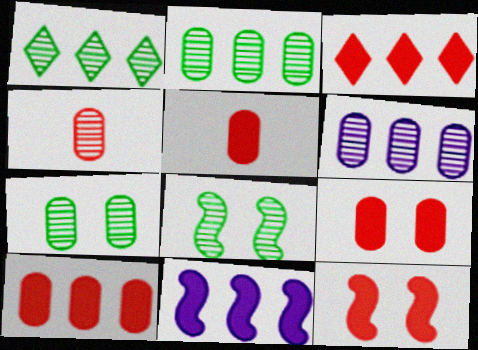[[3, 5, 12], 
[4, 6, 7], 
[5, 9, 10]]